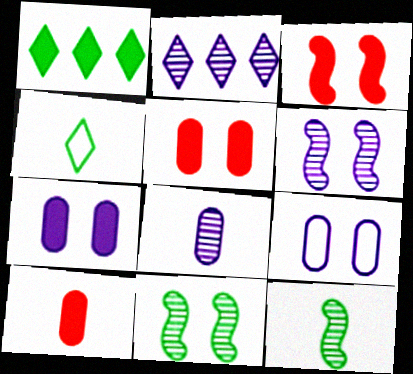[[2, 6, 8]]